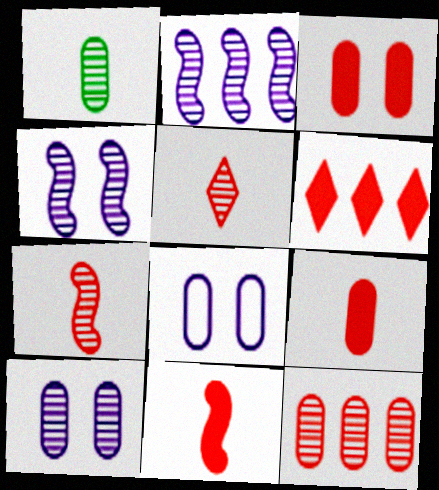[[1, 10, 12], 
[3, 6, 11]]